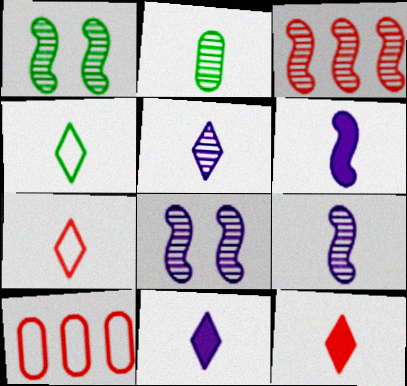[[1, 3, 9], 
[1, 10, 11], 
[2, 6, 7], 
[4, 5, 12]]